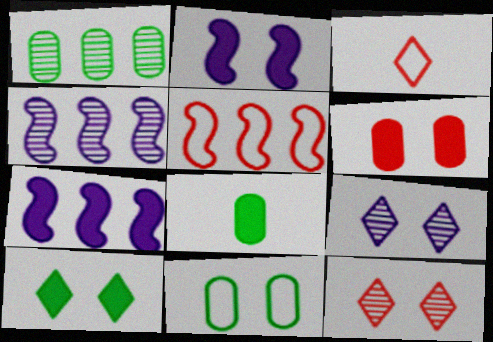[[1, 2, 3], 
[1, 8, 11], 
[2, 6, 10], 
[2, 11, 12], 
[5, 8, 9]]